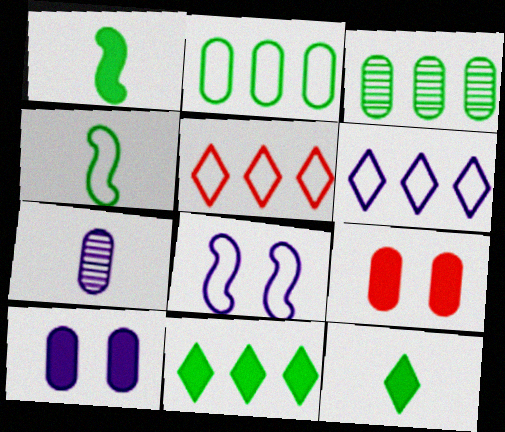[[2, 7, 9]]